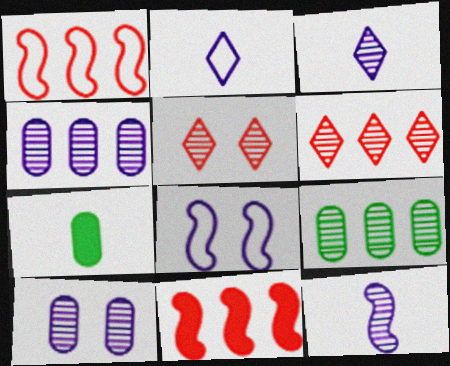[[5, 9, 12], 
[6, 7, 8]]